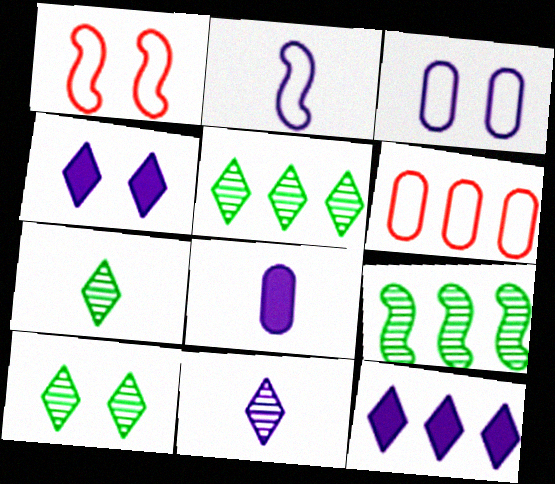[[1, 5, 8], 
[2, 8, 11], 
[5, 7, 10], 
[6, 9, 12]]